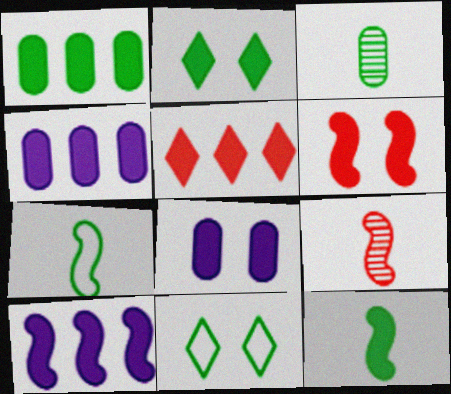[[1, 2, 12], 
[1, 5, 10], 
[2, 6, 8], 
[4, 9, 11], 
[5, 8, 12], 
[6, 10, 12]]